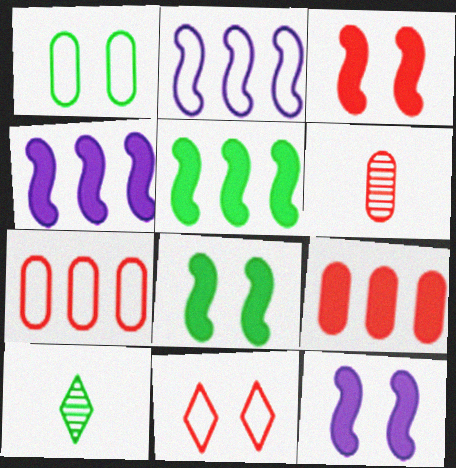[[1, 5, 10], 
[3, 8, 12], 
[7, 10, 12]]